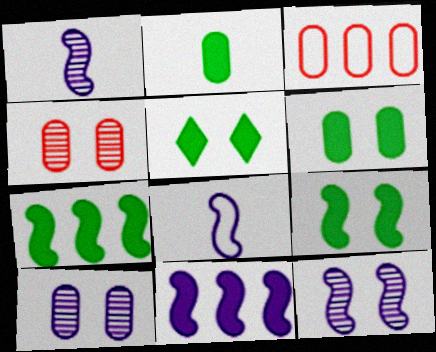[[1, 3, 5], 
[2, 3, 10], 
[2, 5, 7], 
[5, 6, 9], 
[8, 11, 12]]